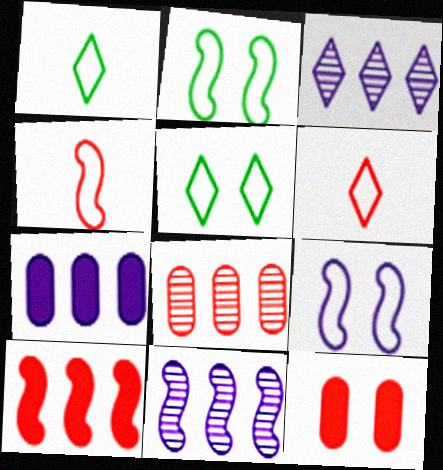[[1, 11, 12]]